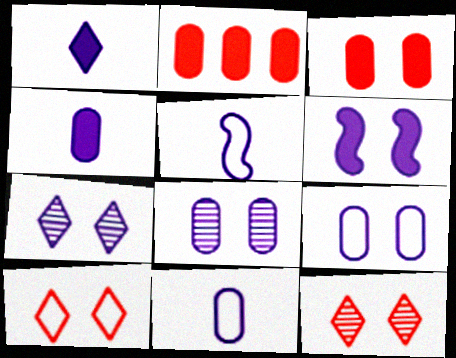[[6, 7, 9]]